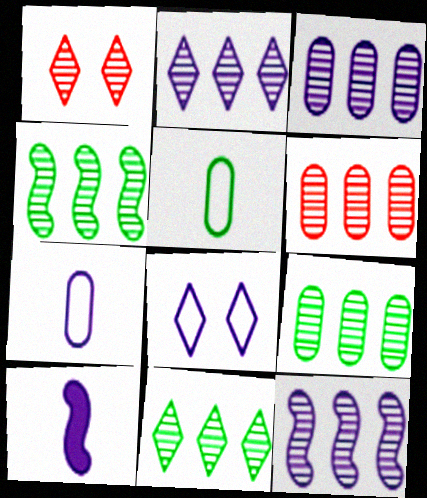[[2, 3, 12], 
[2, 4, 6], 
[3, 6, 9], 
[3, 8, 10], 
[4, 9, 11], 
[6, 11, 12]]